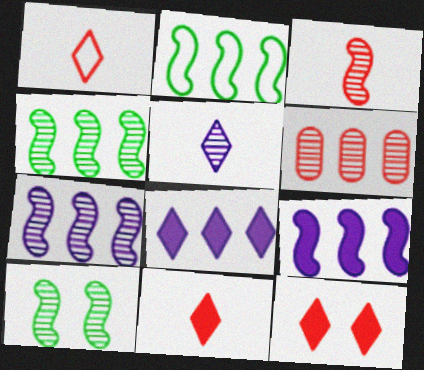[[2, 6, 8], 
[3, 7, 10], 
[5, 6, 10]]